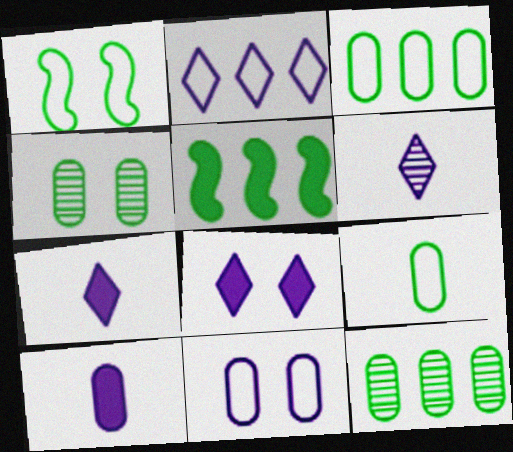[[2, 6, 8]]